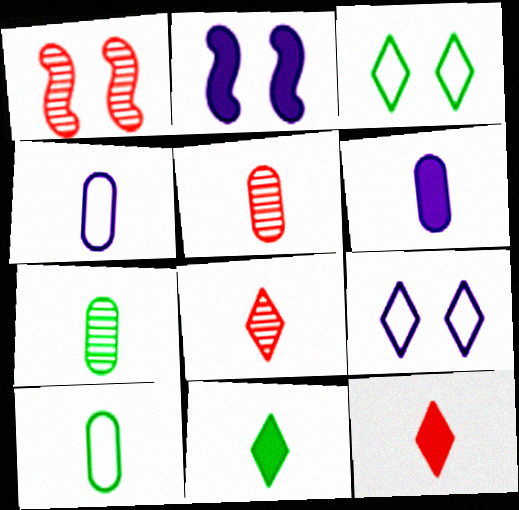[[5, 6, 10]]